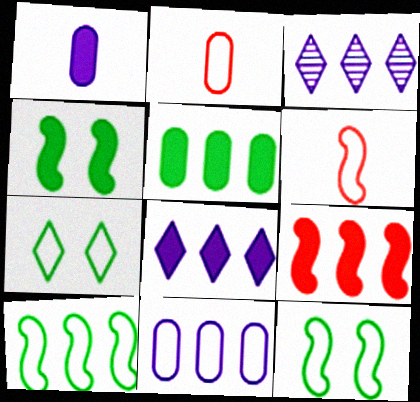[[2, 3, 4], 
[5, 8, 9], 
[6, 7, 11]]